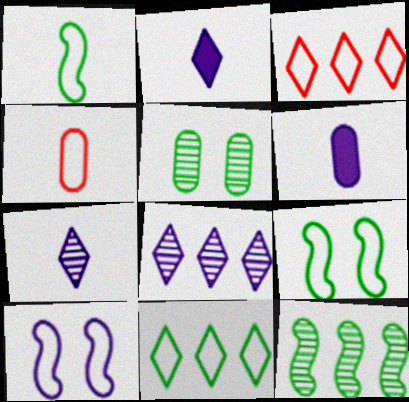[[4, 10, 11], 
[6, 8, 10]]